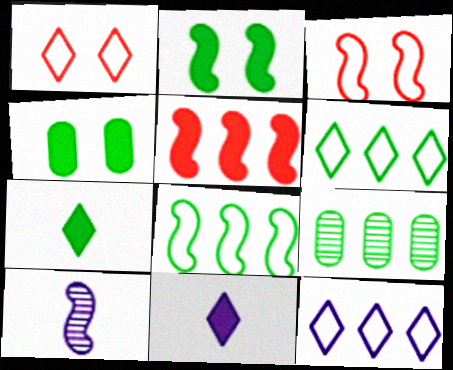[[3, 9, 11], 
[4, 5, 11], 
[5, 9, 12]]